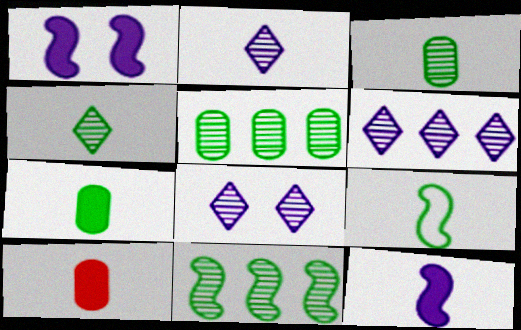[[2, 6, 8], 
[2, 9, 10], 
[4, 7, 9]]